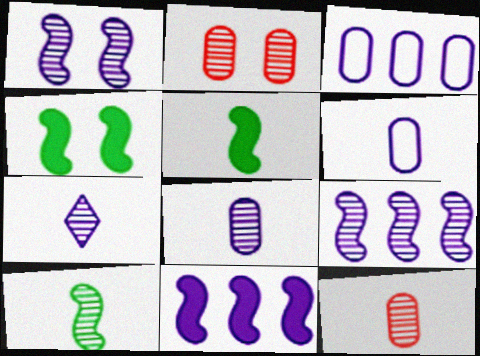[[7, 10, 12]]